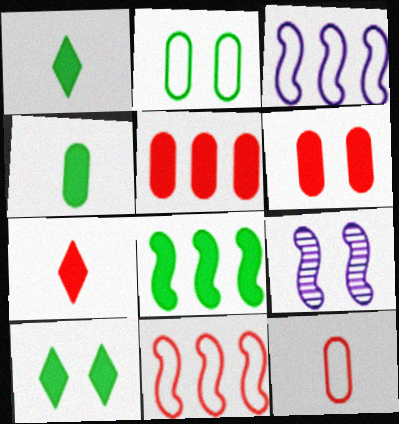[[4, 8, 10]]